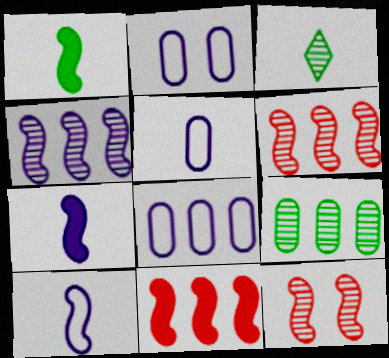[[2, 3, 11], 
[2, 5, 8]]